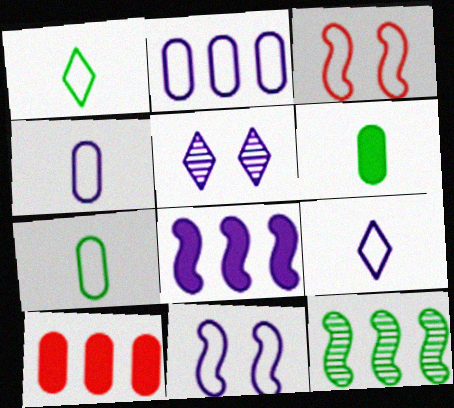[[1, 2, 3], 
[2, 9, 11], 
[4, 5, 8]]